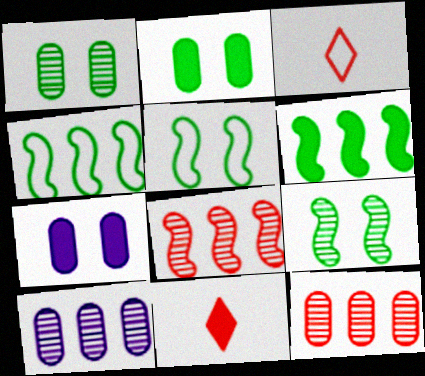[[5, 10, 11], 
[6, 7, 11]]